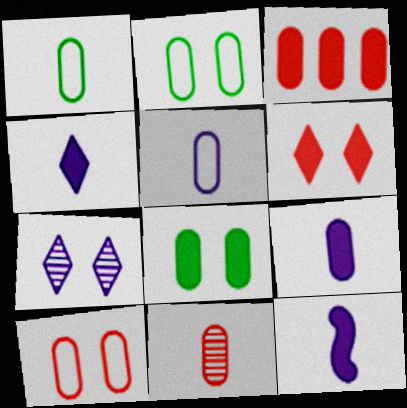[[1, 9, 11], 
[3, 8, 9], 
[3, 10, 11], 
[4, 9, 12]]